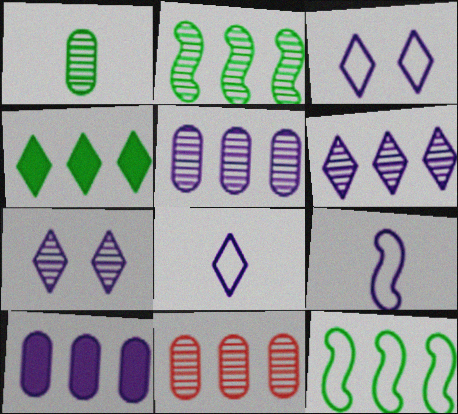[[2, 6, 11], 
[7, 9, 10]]